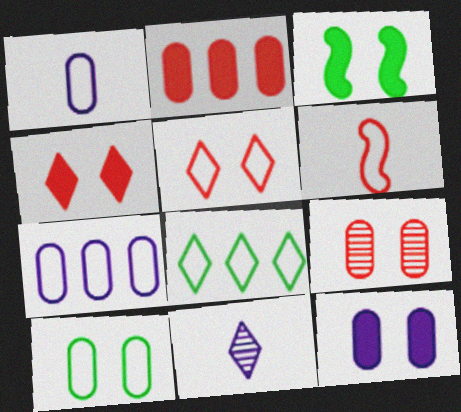[[3, 4, 12], 
[4, 8, 11], 
[9, 10, 12]]